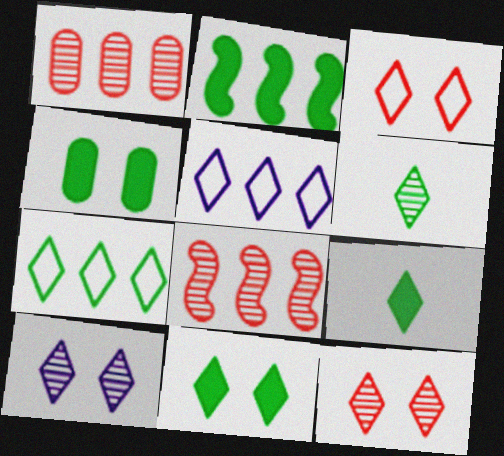[[1, 2, 5], 
[2, 4, 9], 
[3, 10, 11], 
[5, 9, 12], 
[6, 7, 11]]